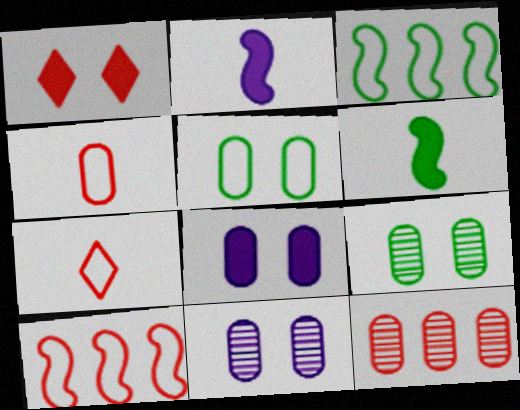[]